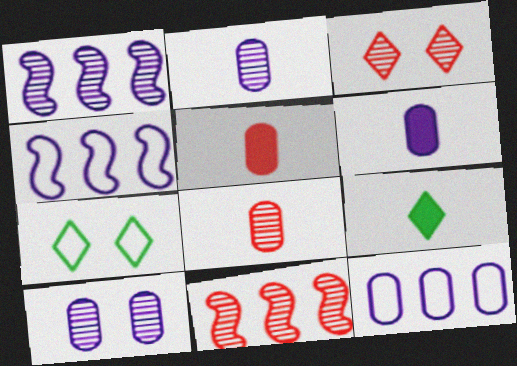[[1, 5, 7], 
[3, 8, 11], 
[6, 7, 11], 
[6, 10, 12]]